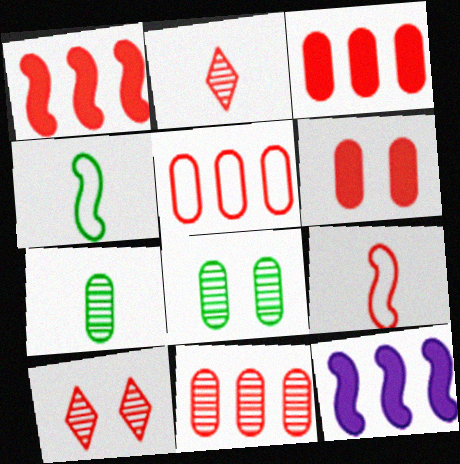[[3, 5, 11], 
[3, 9, 10]]